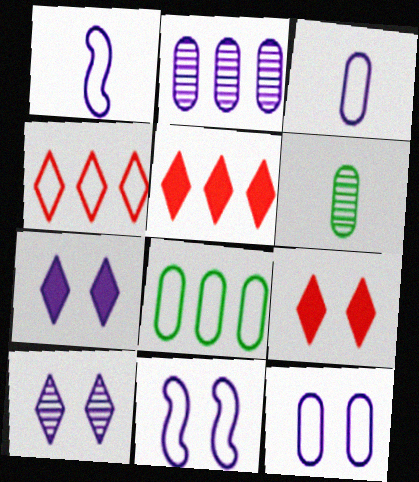[[1, 2, 7], 
[5, 6, 11]]